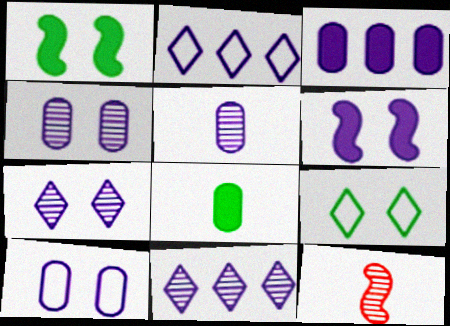[[2, 5, 6], 
[3, 5, 10], 
[3, 9, 12], 
[6, 7, 10]]